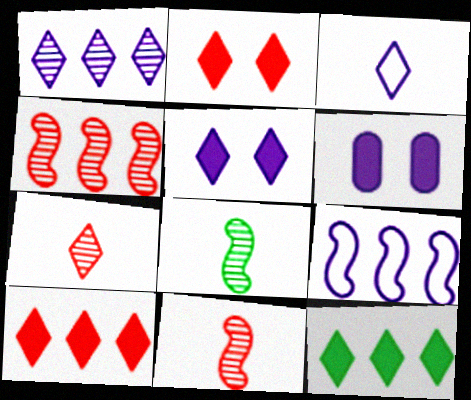[[1, 3, 5]]